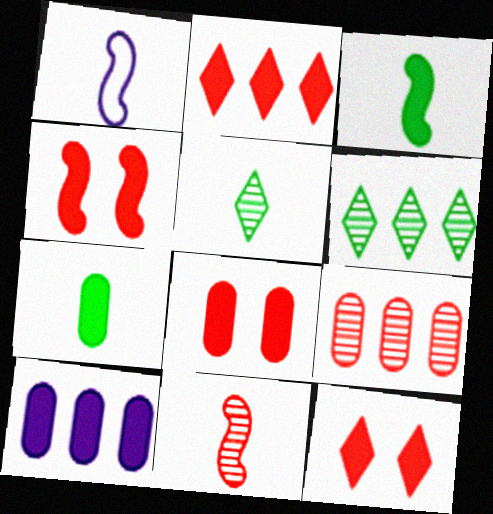[[1, 3, 11], 
[1, 6, 8], 
[3, 10, 12], 
[4, 8, 12], 
[7, 8, 10]]